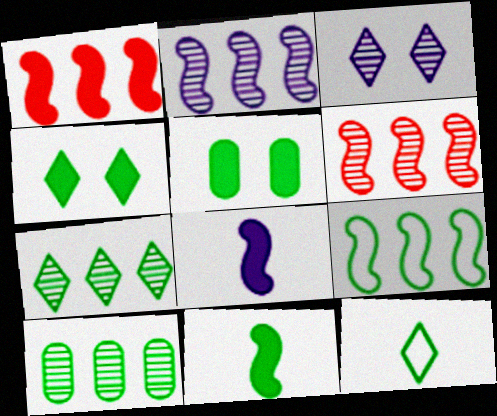[[1, 2, 9], 
[4, 7, 12]]